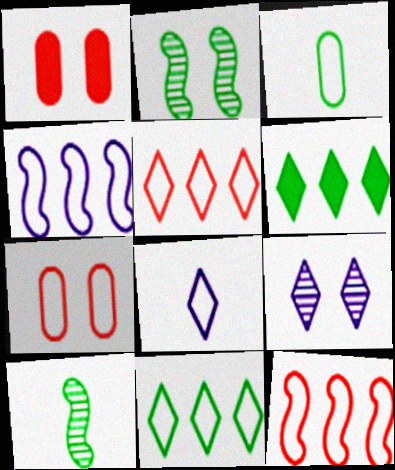[[2, 3, 6]]